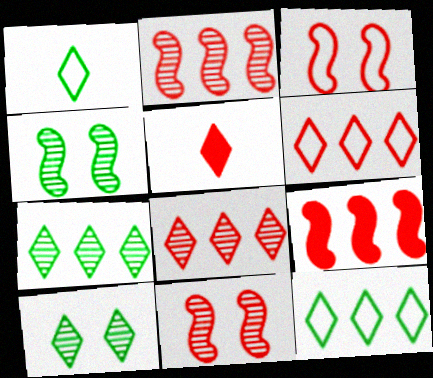[]